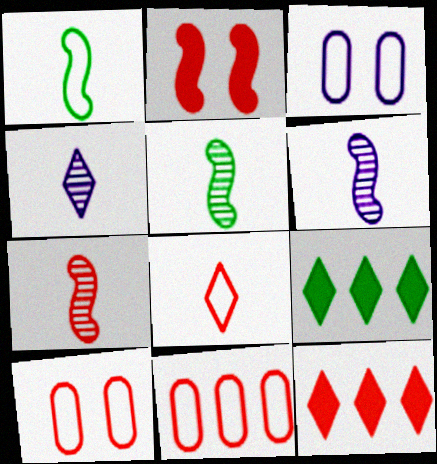[[3, 5, 12], 
[3, 7, 9], 
[5, 6, 7], 
[6, 9, 10], 
[7, 10, 12]]